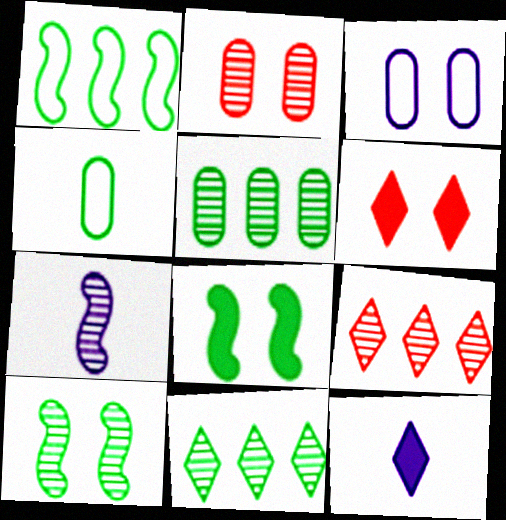[[1, 2, 12], 
[2, 7, 11], 
[3, 6, 10], 
[4, 8, 11]]